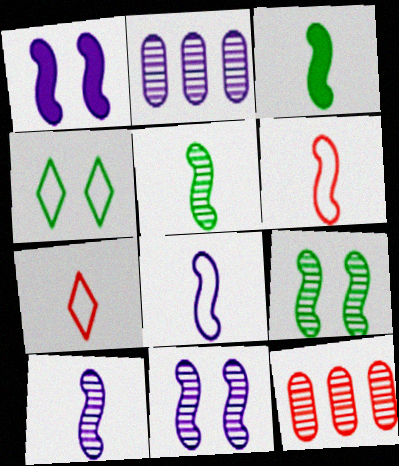[[3, 6, 10]]